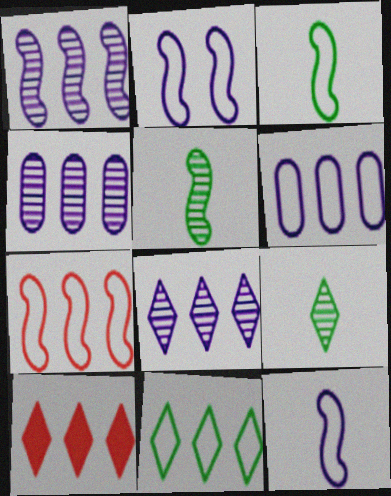[[1, 4, 8], 
[2, 3, 7], 
[6, 7, 11], 
[8, 10, 11]]